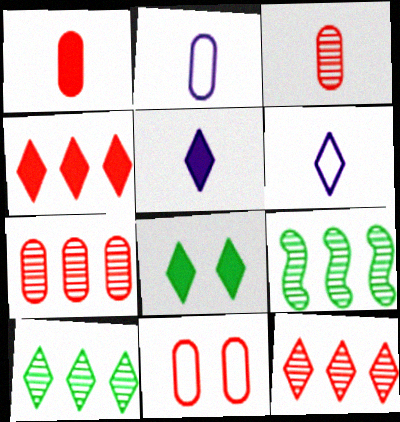[[1, 7, 11], 
[4, 5, 8], 
[5, 9, 11], 
[6, 8, 12]]